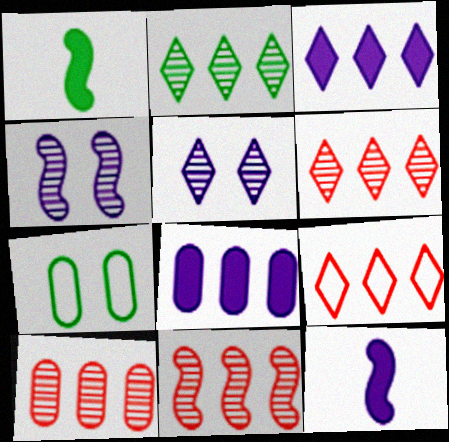[[1, 2, 7], 
[2, 3, 9], 
[6, 7, 12], 
[6, 10, 11]]